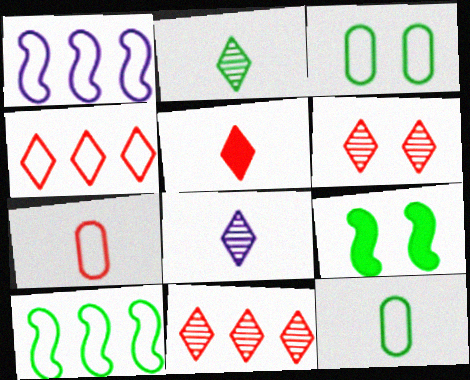[[4, 5, 6]]